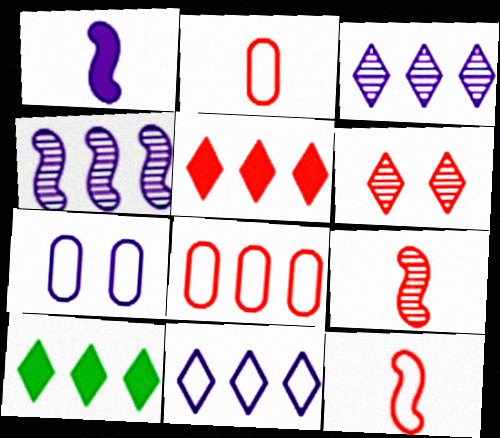[[1, 3, 7], 
[4, 8, 10], 
[7, 9, 10]]